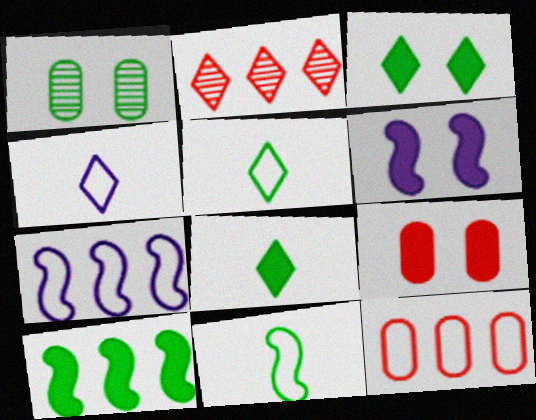[[1, 5, 10], 
[2, 3, 4], 
[3, 6, 9]]